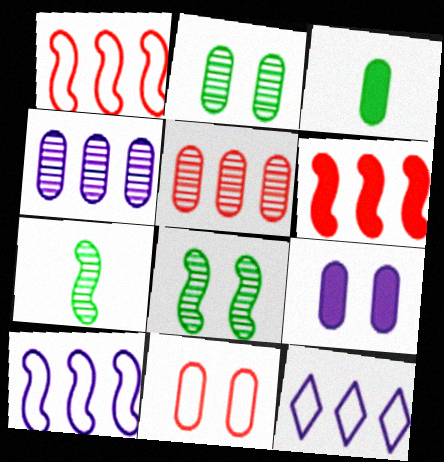[[2, 9, 11], 
[3, 4, 11]]